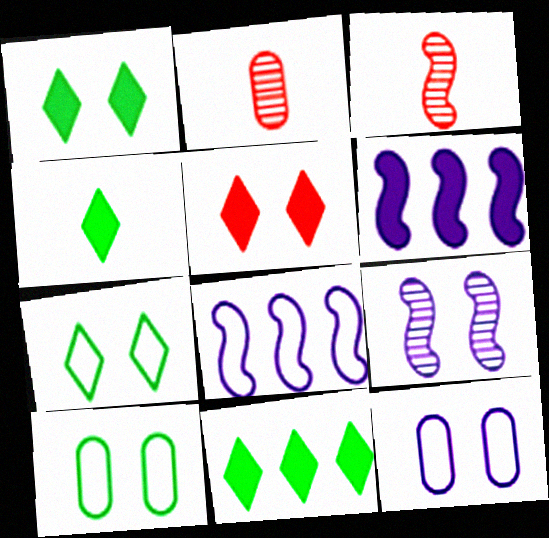[[1, 2, 8], 
[1, 4, 11], 
[2, 6, 7], 
[3, 11, 12], 
[5, 9, 10]]